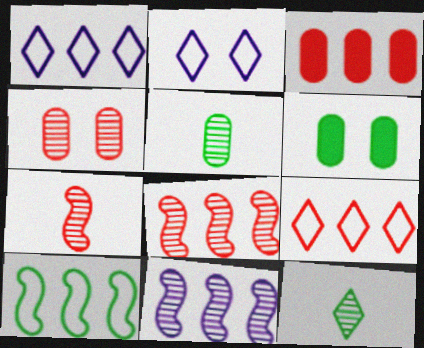[[1, 6, 7], 
[3, 8, 9], 
[4, 11, 12], 
[6, 10, 12]]